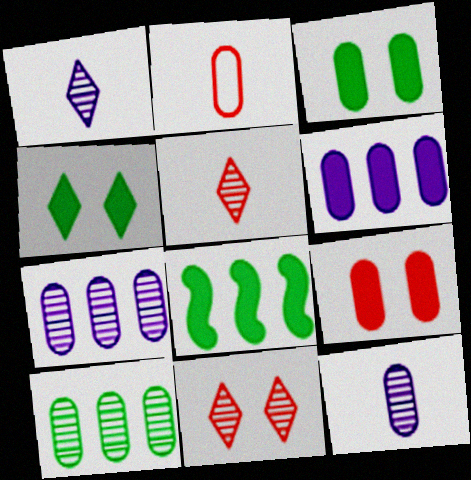[[2, 3, 7]]